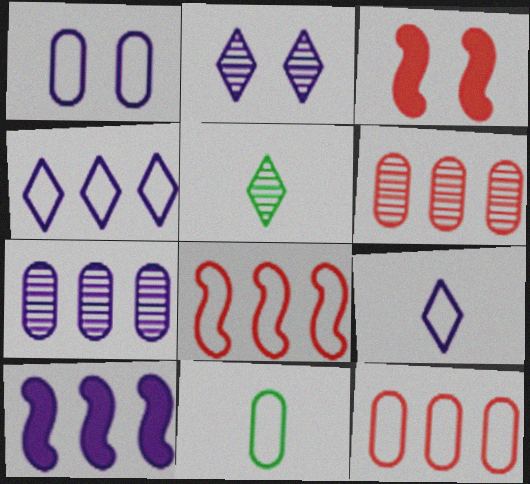[[1, 11, 12], 
[4, 7, 10]]